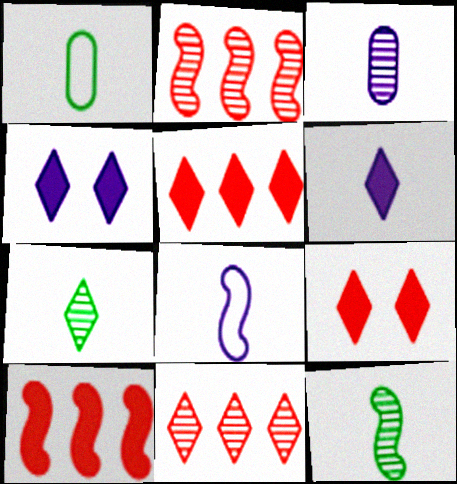[[1, 2, 4], 
[3, 6, 8]]